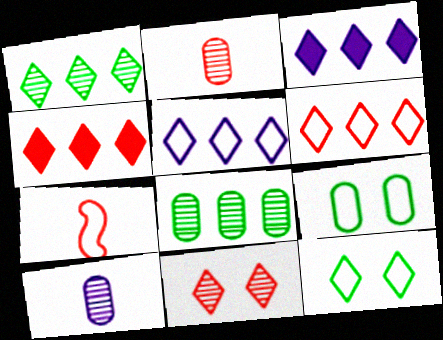[[1, 3, 6], 
[1, 4, 5], 
[5, 7, 9]]